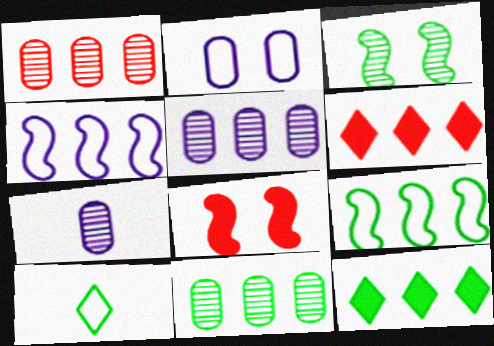[[1, 4, 12], 
[1, 5, 11], 
[4, 6, 11], 
[5, 6, 9], 
[5, 8, 10], 
[9, 11, 12]]